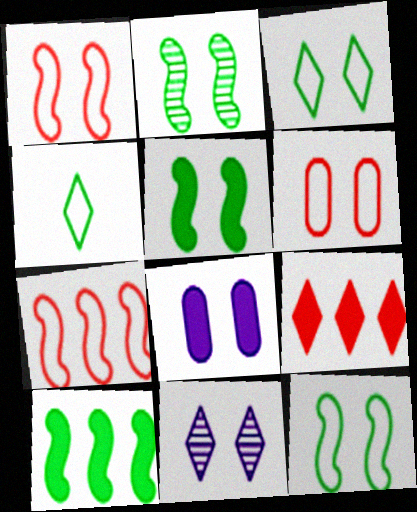[[2, 5, 12], 
[4, 9, 11], 
[5, 6, 11]]